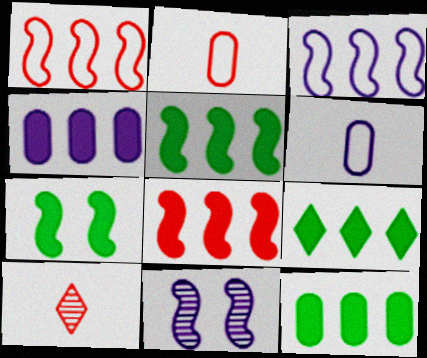[[2, 9, 11], 
[4, 8, 9], 
[5, 9, 12]]